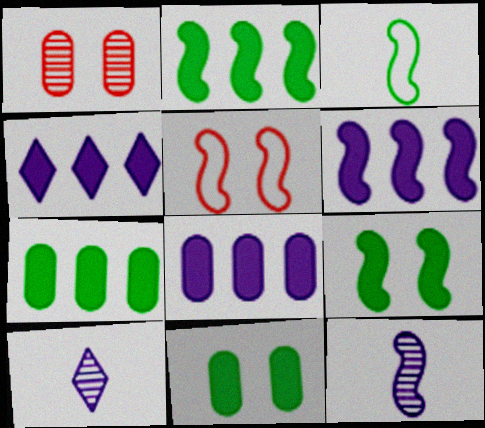[[1, 3, 4], 
[2, 5, 12], 
[4, 6, 8], 
[5, 7, 10]]